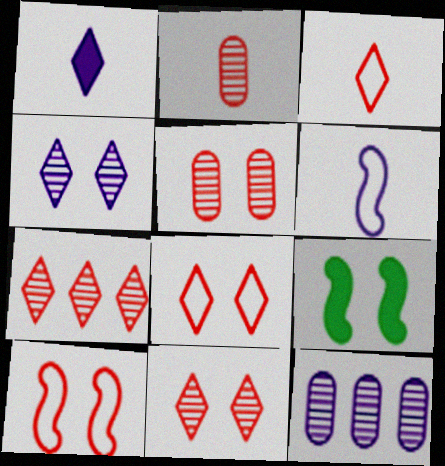[[3, 9, 12]]